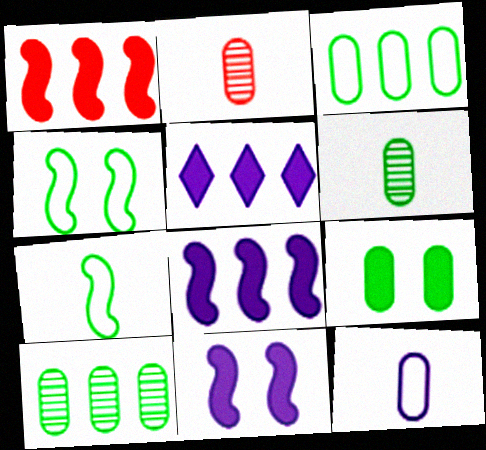[[2, 4, 5], 
[3, 6, 9]]